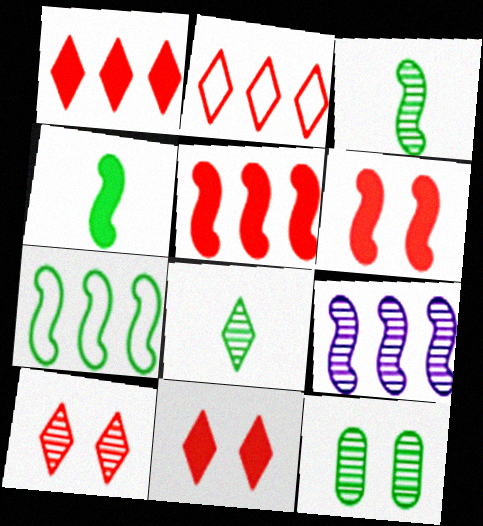[[5, 7, 9]]